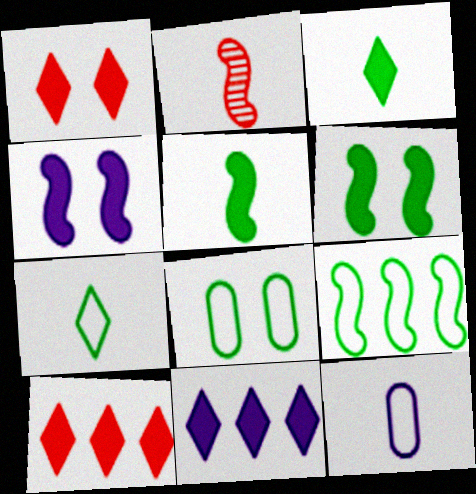[[1, 3, 11], 
[2, 3, 12], 
[2, 4, 9], 
[2, 8, 11], 
[7, 8, 9]]